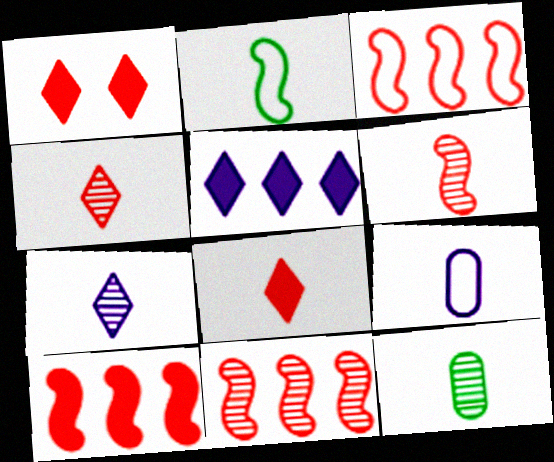[[3, 10, 11], 
[6, 7, 12]]